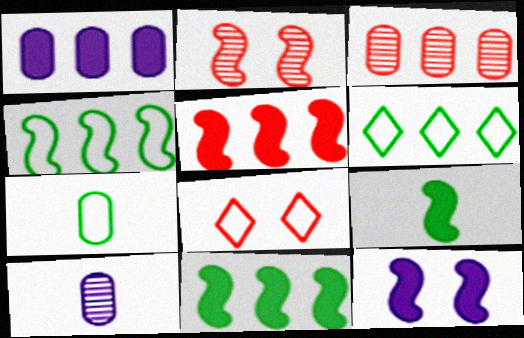[[5, 9, 12], 
[8, 10, 11]]